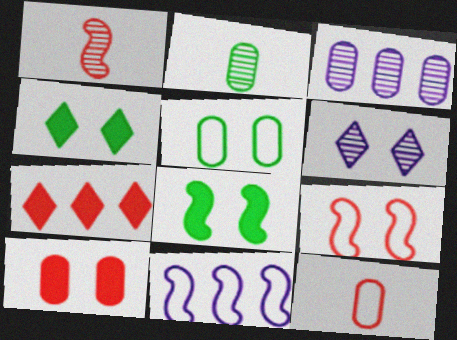[[1, 8, 11]]